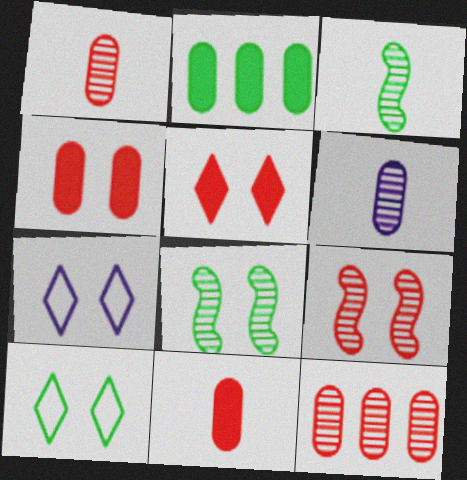[[2, 3, 10], 
[4, 7, 8]]